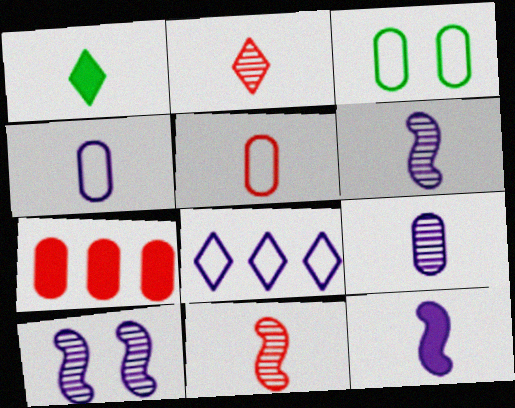[[1, 4, 11], 
[1, 5, 6], 
[3, 7, 9]]